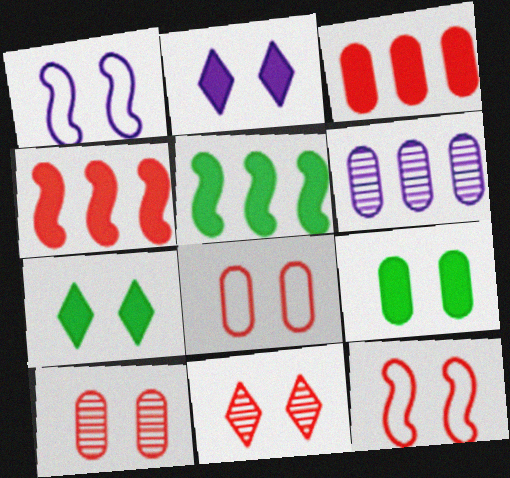[[1, 7, 10], 
[1, 9, 11]]